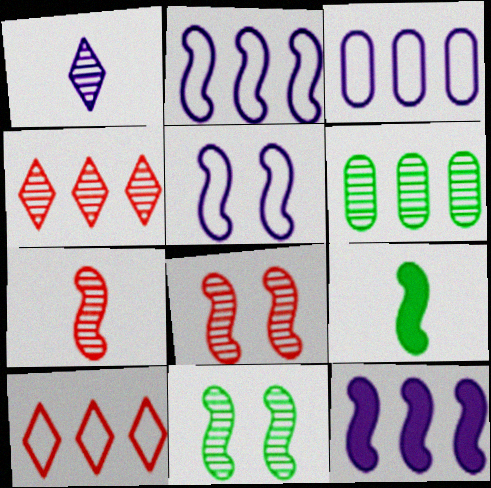[[1, 6, 8], 
[2, 8, 9], 
[6, 10, 12]]